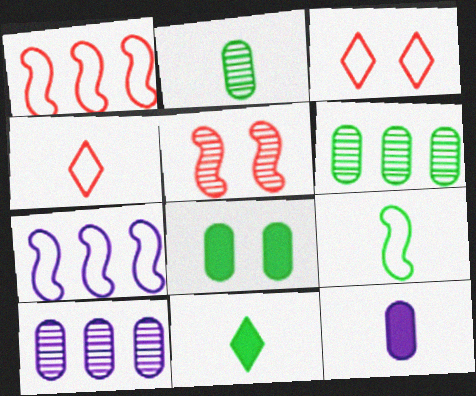[[2, 9, 11]]